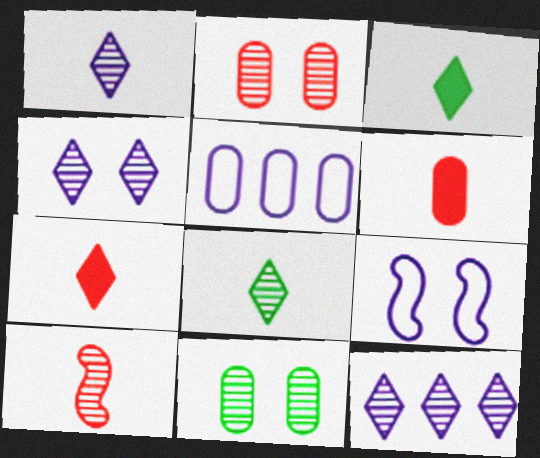[[1, 4, 12], 
[5, 6, 11], 
[10, 11, 12]]